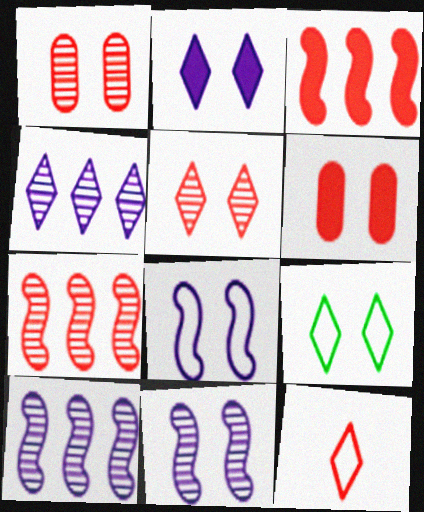[[1, 3, 12], 
[2, 5, 9], 
[6, 7, 12], 
[6, 9, 11]]